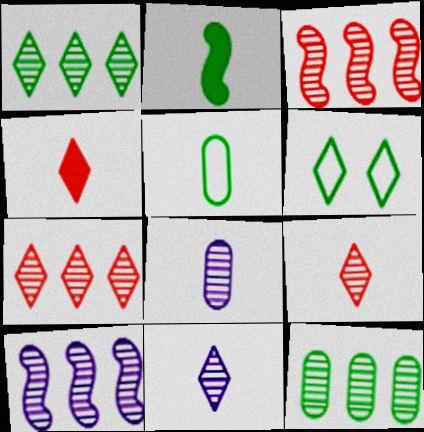[[2, 6, 12], 
[7, 10, 12]]